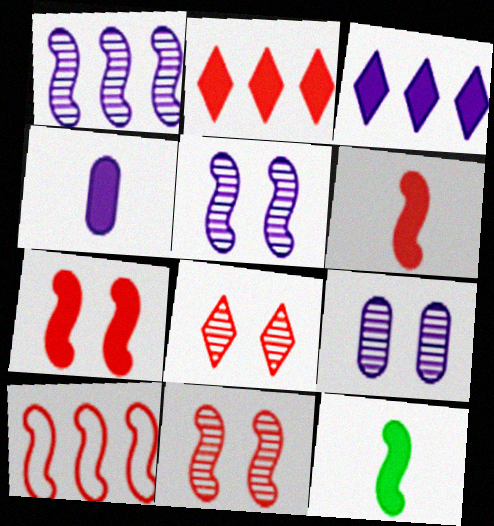[[5, 10, 12], 
[6, 10, 11]]